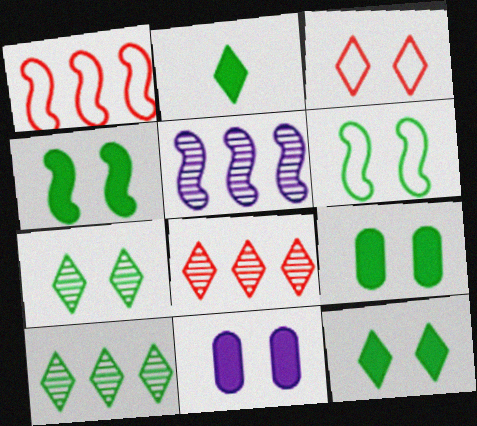[[4, 9, 12], 
[6, 7, 9]]